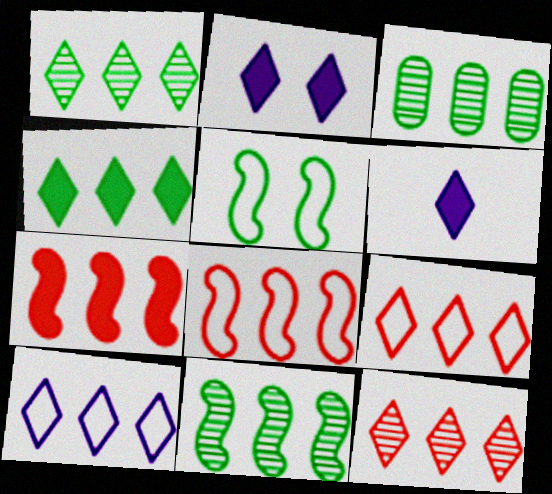[[1, 3, 11], 
[3, 7, 10], 
[4, 10, 12]]